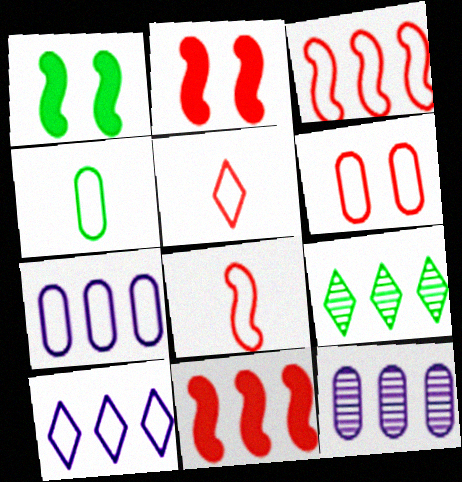[[1, 4, 9], 
[1, 5, 12], 
[3, 5, 6], 
[4, 6, 7], 
[7, 9, 11]]